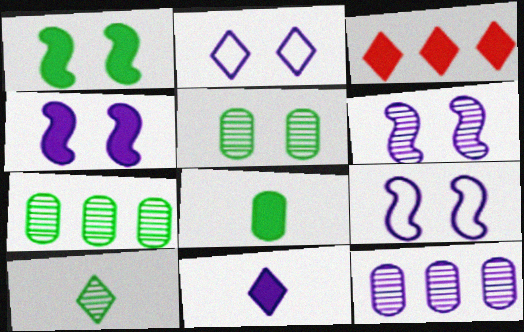[[2, 3, 10], 
[3, 4, 8], 
[4, 6, 9], 
[9, 11, 12]]